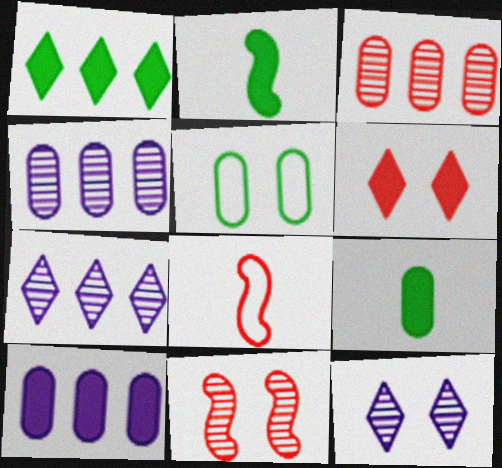[[2, 6, 10], 
[3, 6, 8]]